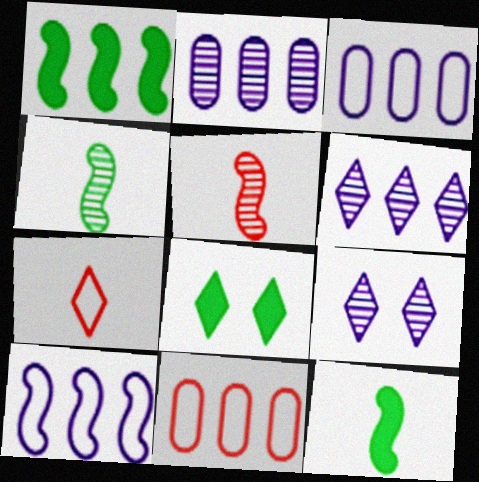[[1, 6, 11], 
[3, 5, 8], 
[6, 7, 8], 
[9, 11, 12]]